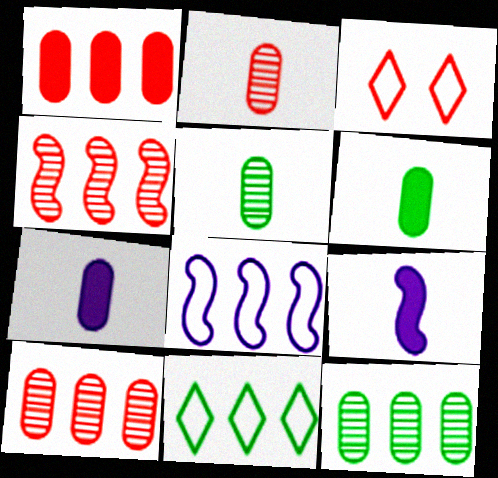[[3, 9, 12]]